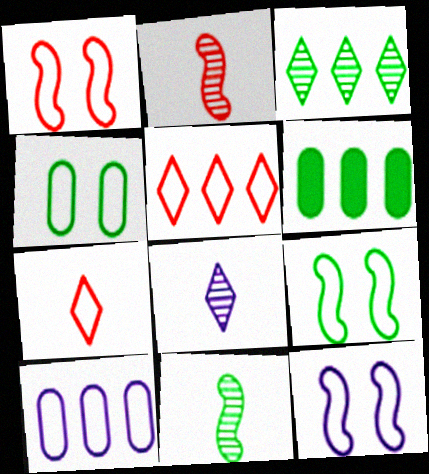[[1, 6, 8], 
[1, 9, 12], 
[7, 9, 10]]